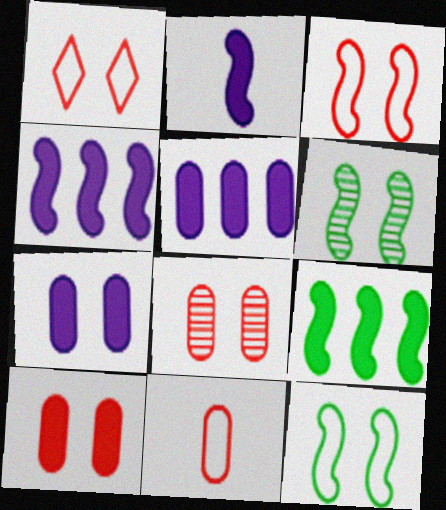[[1, 6, 7]]